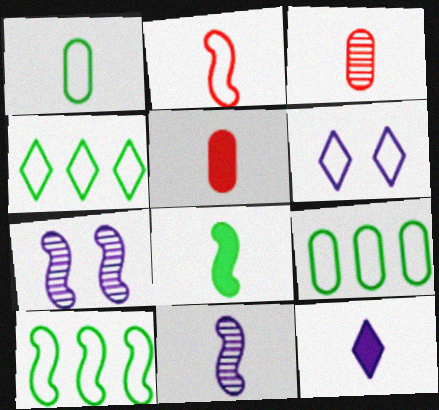[[2, 6, 9], 
[2, 8, 11], 
[4, 5, 7], 
[4, 9, 10], 
[5, 8, 12]]